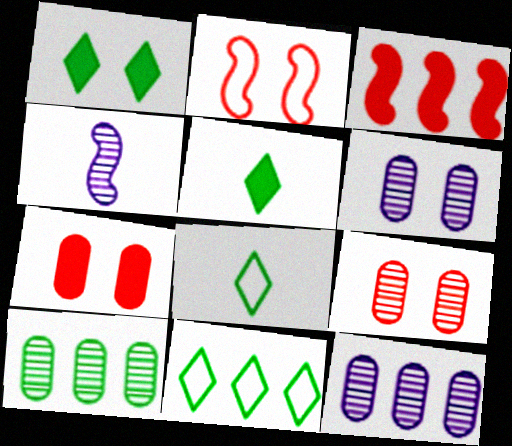[[1, 2, 6], 
[2, 5, 12], 
[3, 6, 8], 
[3, 11, 12], 
[4, 7, 11]]